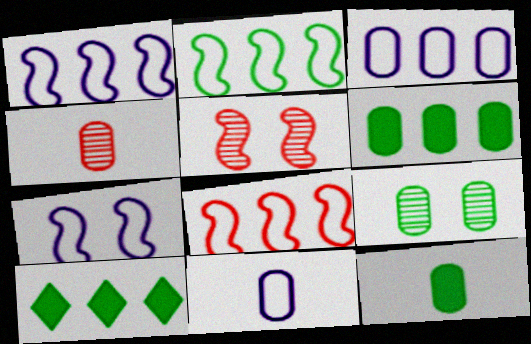[[1, 2, 8], 
[4, 7, 10], 
[4, 11, 12], 
[5, 10, 11]]